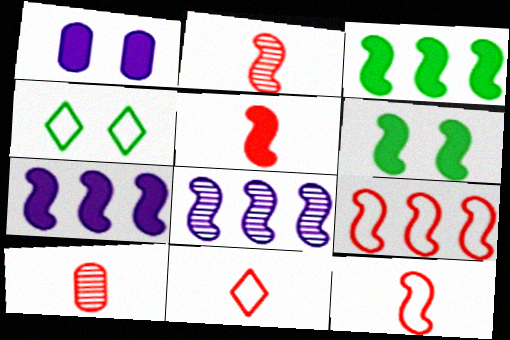[[2, 5, 12], 
[3, 8, 9], 
[4, 7, 10], 
[5, 6, 7], 
[5, 10, 11], 
[6, 8, 12]]